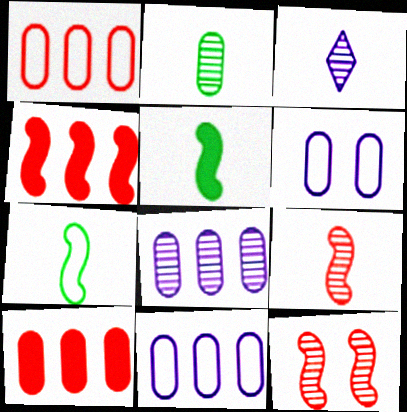[[2, 3, 9], 
[2, 6, 10]]